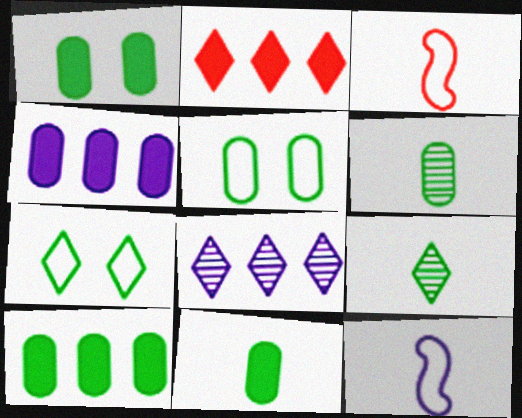[[1, 3, 8], 
[1, 10, 11], 
[5, 6, 10]]